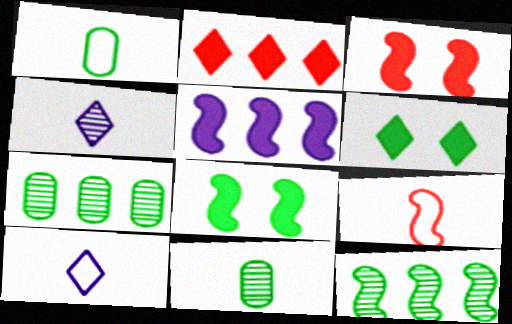[[1, 6, 12], 
[1, 9, 10], 
[3, 7, 10]]